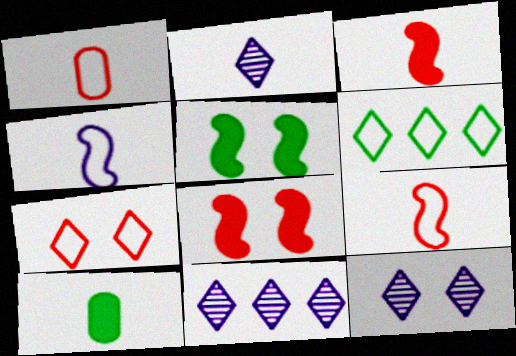[[1, 5, 11], 
[2, 9, 10], 
[2, 11, 12]]